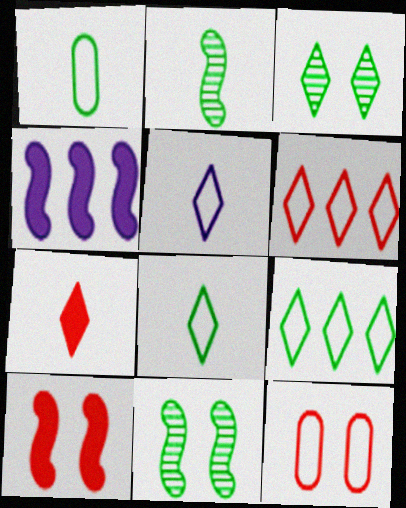[]